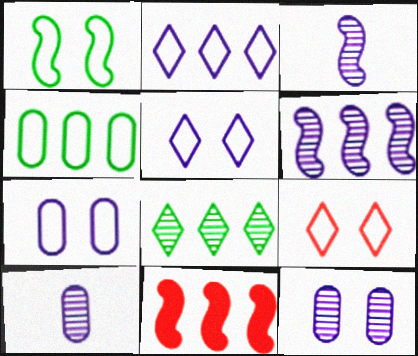[[1, 3, 11], 
[1, 7, 9]]